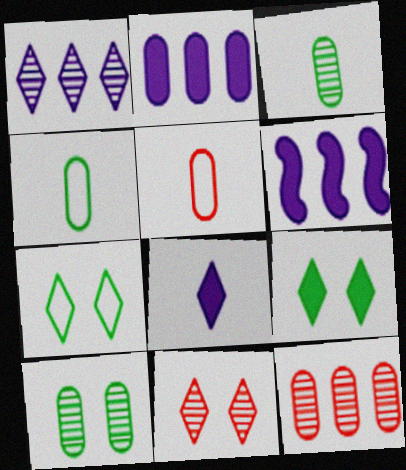[[2, 5, 10], 
[4, 6, 11]]